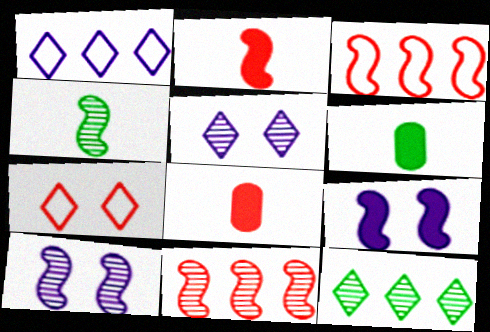[[3, 4, 9], 
[3, 5, 6], 
[4, 10, 11], 
[7, 8, 11]]